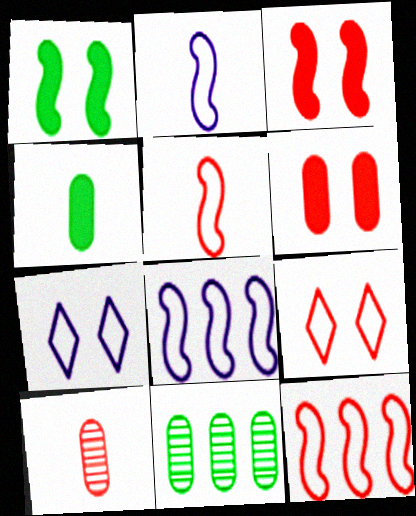[]